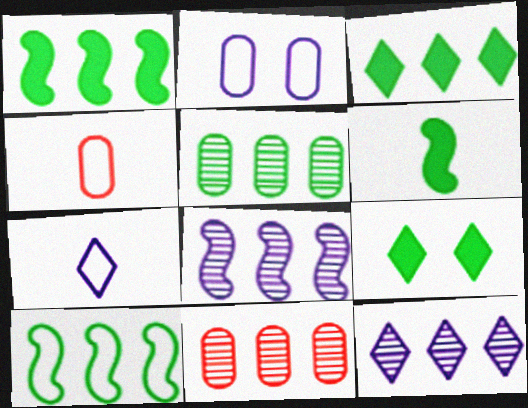[[3, 5, 10], 
[4, 8, 9]]